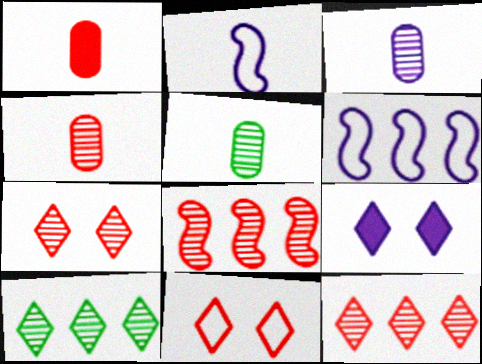[[1, 8, 11], 
[3, 4, 5], 
[3, 6, 9], 
[4, 7, 8]]